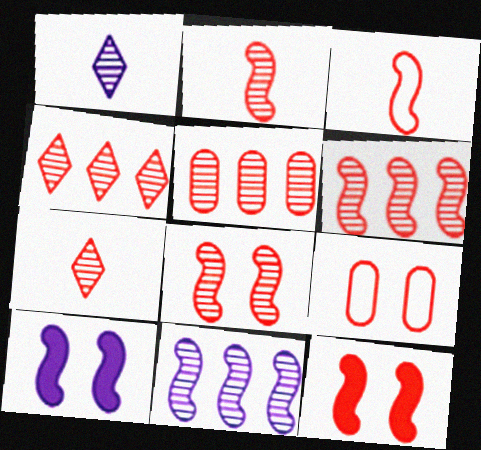[[2, 6, 8], 
[3, 6, 12], 
[4, 5, 6], 
[5, 7, 8]]